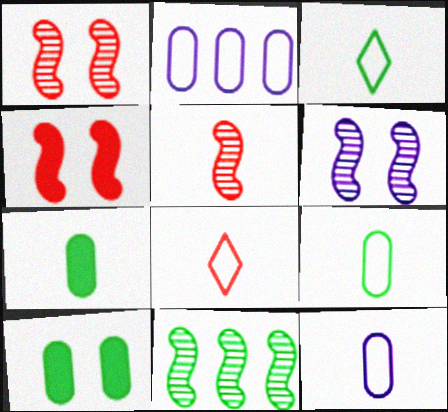[[3, 10, 11], 
[5, 6, 11]]